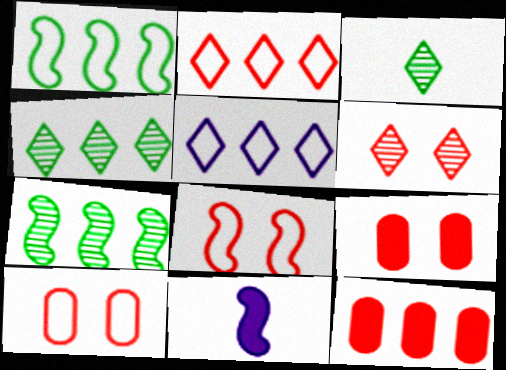[[4, 10, 11], 
[5, 7, 12], 
[6, 8, 9], 
[7, 8, 11]]